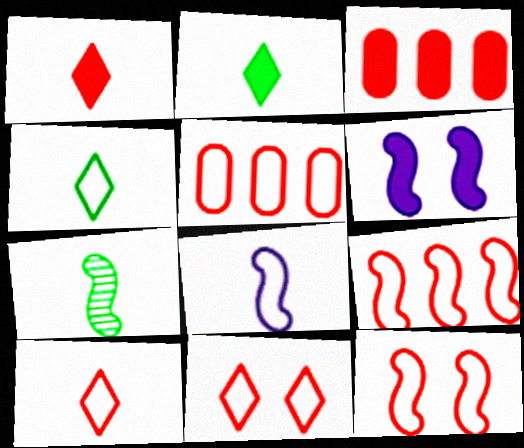[[2, 3, 6], 
[5, 10, 12], 
[6, 7, 9]]